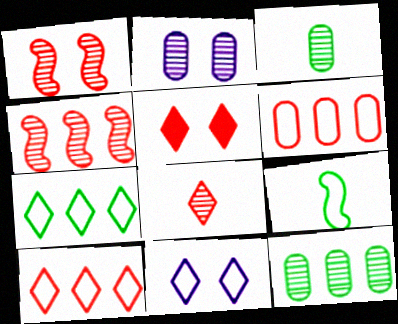[[5, 8, 10], 
[6, 9, 11]]